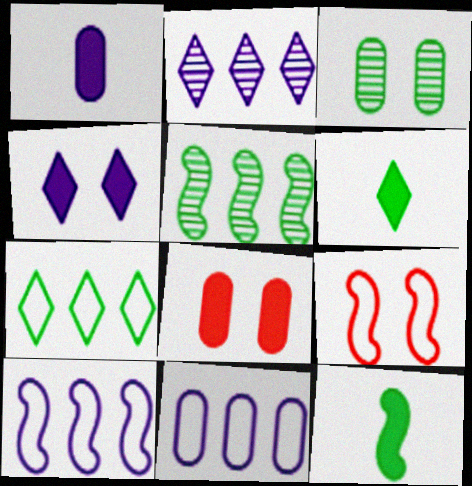[[3, 4, 9], 
[3, 7, 12]]